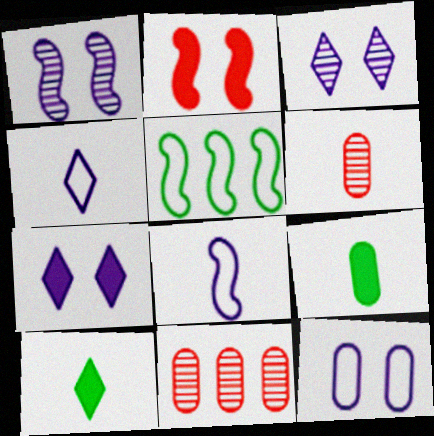[[1, 7, 12], 
[5, 6, 7], 
[6, 8, 10], 
[9, 11, 12]]